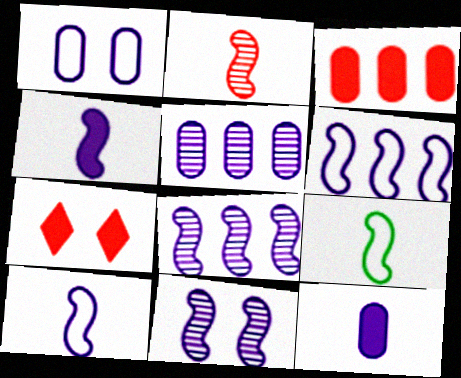[[1, 5, 12], 
[2, 4, 9], 
[4, 6, 11], 
[5, 7, 9]]